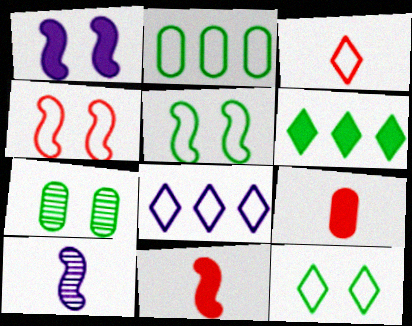[[1, 6, 9], 
[3, 8, 12], 
[7, 8, 11]]